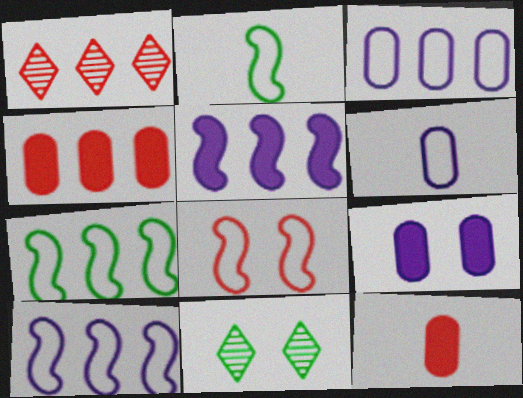[[1, 2, 9], 
[1, 8, 12], 
[2, 8, 10], 
[8, 9, 11], 
[10, 11, 12]]